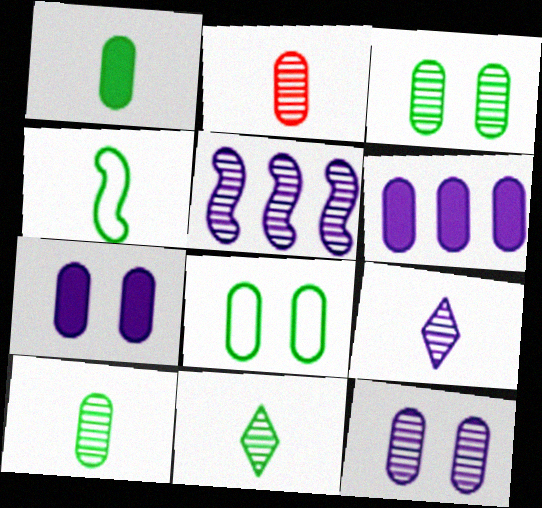[[1, 4, 11], 
[2, 6, 8], 
[5, 9, 12]]